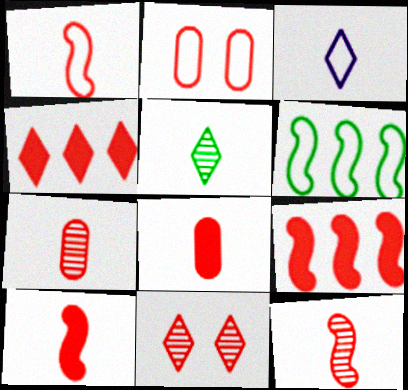[[1, 10, 12], 
[2, 3, 6], 
[2, 4, 12]]